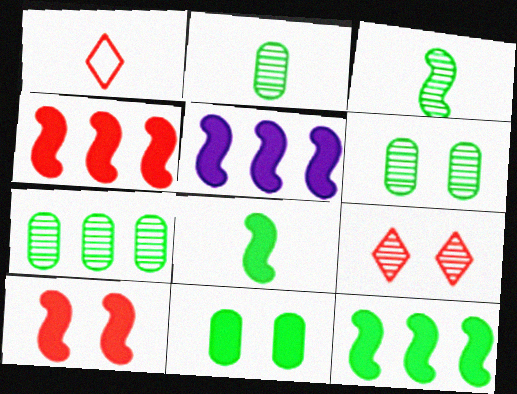[[1, 5, 6], 
[2, 6, 7], 
[4, 5, 12], 
[5, 8, 10]]